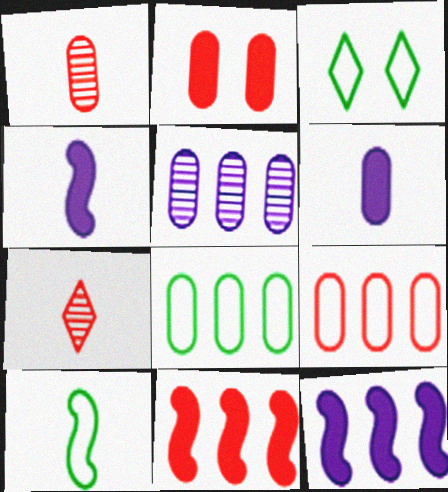[[1, 2, 9], 
[1, 3, 12], 
[3, 8, 10], 
[6, 7, 10]]